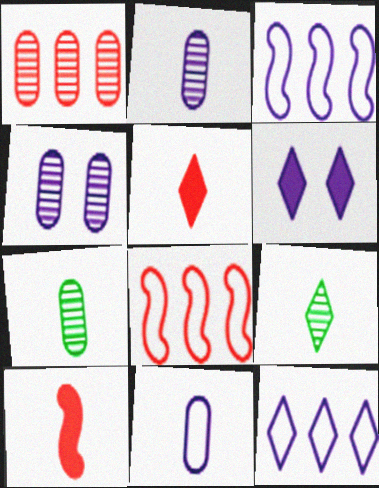[[1, 4, 7], 
[2, 3, 6], 
[6, 7, 8], 
[9, 10, 11]]